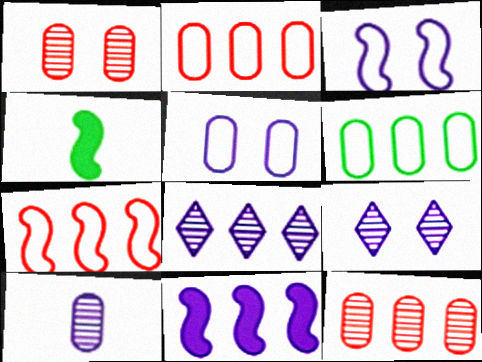[[2, 4, 9]]